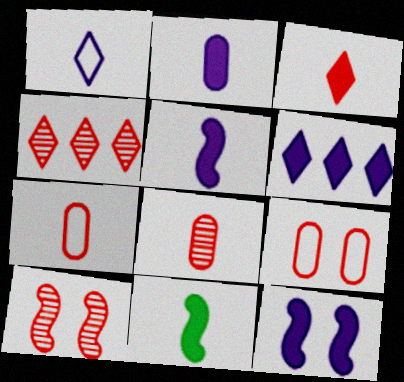[[1, 8, 11], 
[2, 3, 11], 
[2, 6, 12], 
[4, 8, 10]]